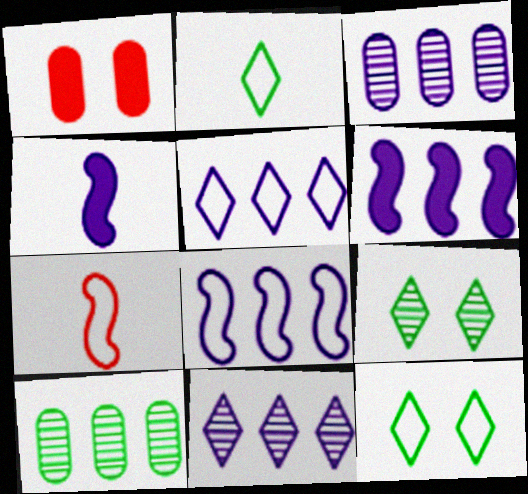[[3, 5, 6]]